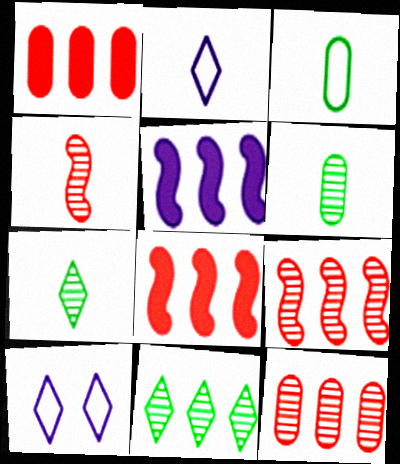[[6, 8, 10]]